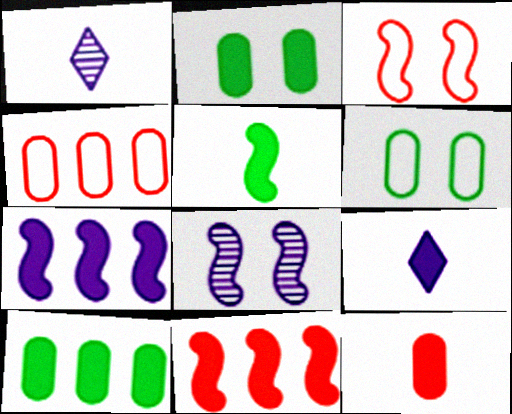[[1, 3, 10], 
[1, 6, 11], 
[2, 9, 11], 
[5, 9, 12]]